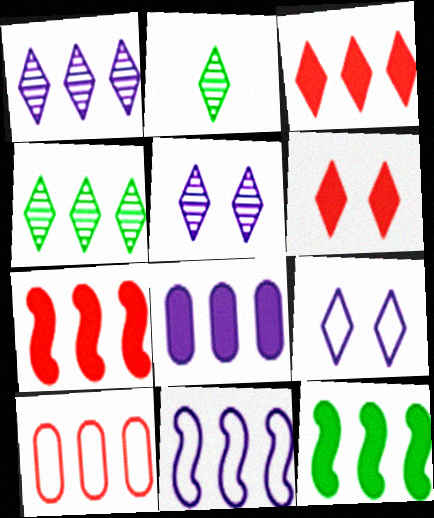[[1, 8, 11], 
[1, 10, 12], 
[2, 3, 9], 
[3, 8, 12]]